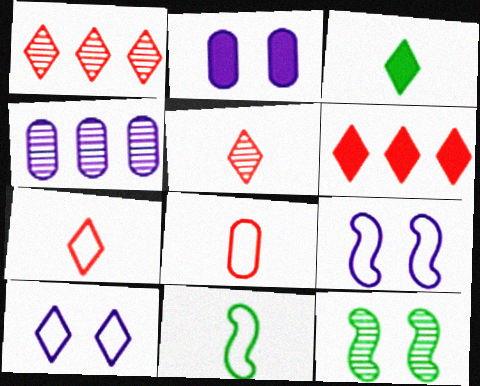[[1, 2, 11], 
[1, 3, 10], 
[4, 5, 12]]